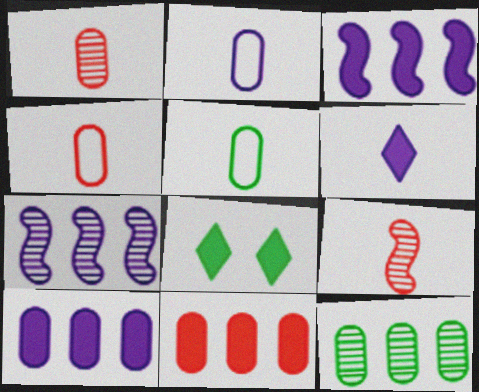[[2, 4, 5], 
[4, 7, 8], 
[5, 6, 9]]